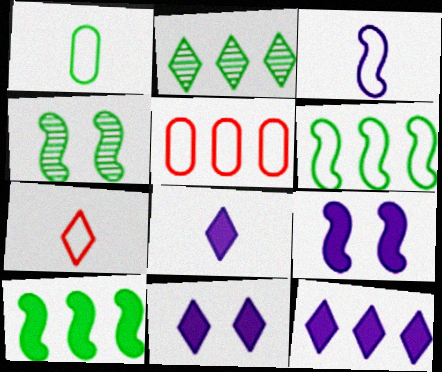[[1, 3, 7], 
[2, 7, 11], 
[4, 5, 8], 
[8, 11, 12]]